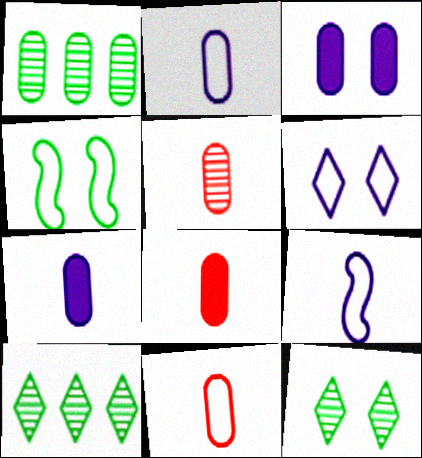[[1, 3, 11], 
[5, 8, 11]]